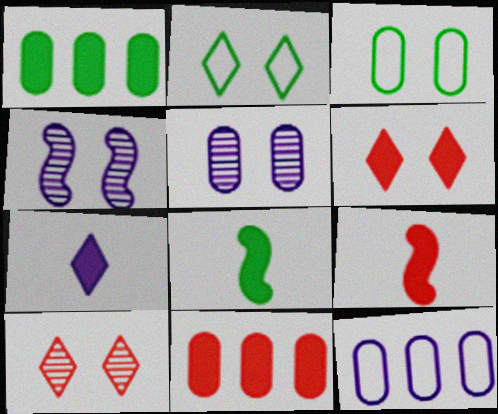[[3, 4, 6], 
[4, 7, 12], 
[6, 9, 11], 
[8, 10, 12]]